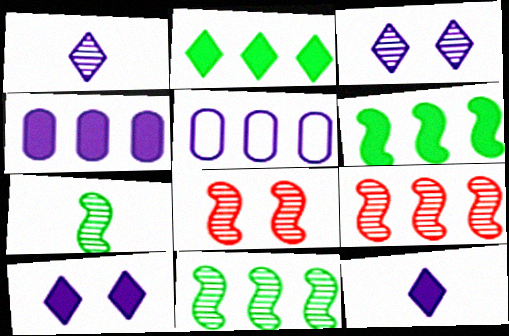[[2, 5, 9]]